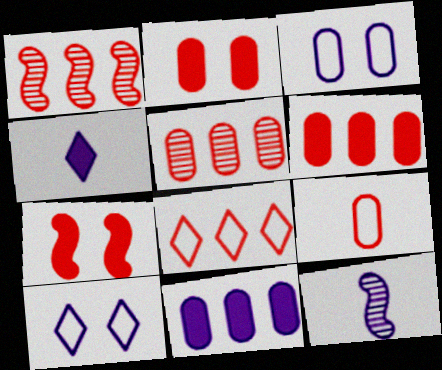[[1, 6, 8], 
[2, 5, 9], 
[10, 11, 12]]